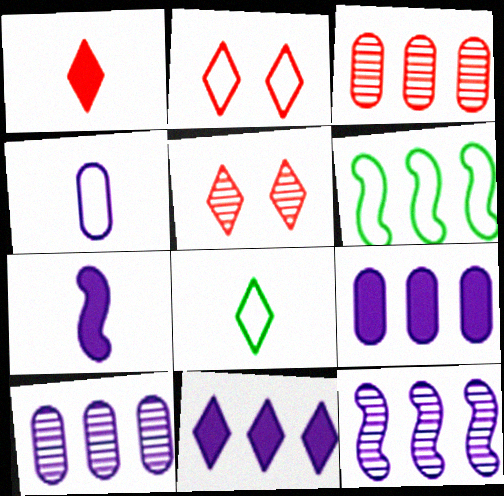[[2, 4, 6], 
[3, 6, 11], 
[5, 8, 11]]